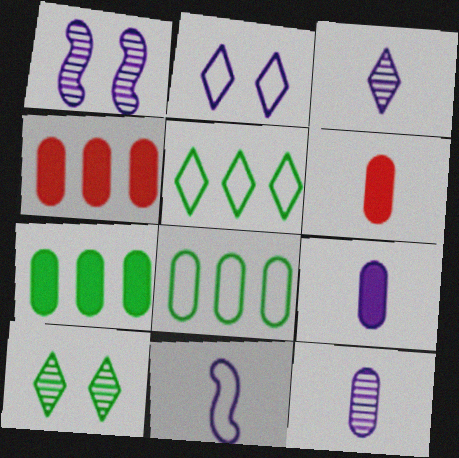[[1, 5, 6], 
[3, 9, 11], 
[4, 10, 11]]